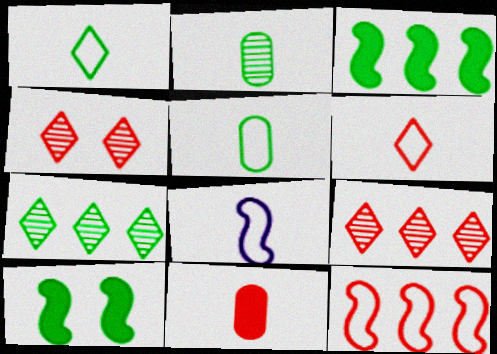[[4, 11, 12], 
[5, 6, 8], 
[5, 7, 10]]